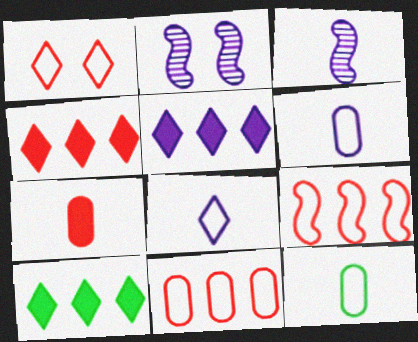[[2, 4, 12], 
[2, 5, 6], 
[4, 5, 10]]